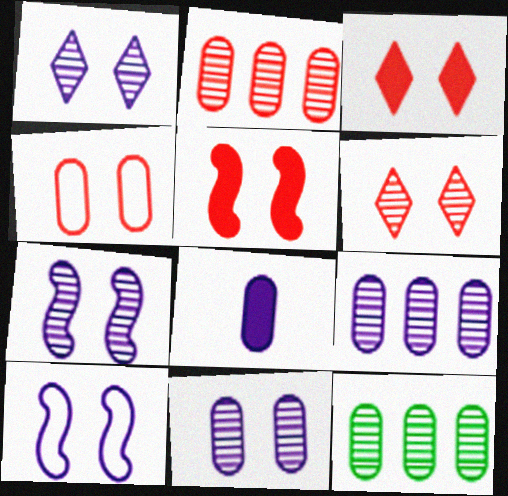[[1, 7, 11], 
[2, 9, 12], 
[4, 5, 6], 
[4, 8, 12]]